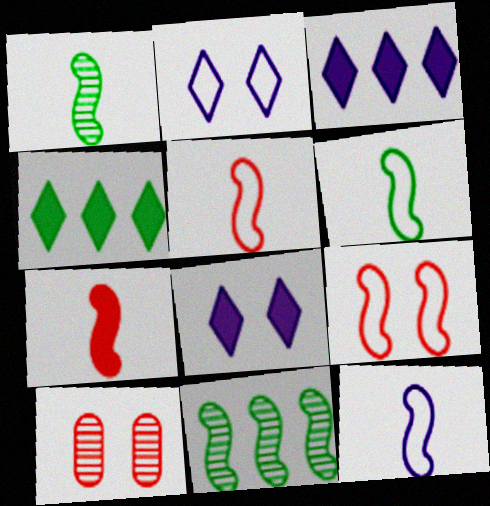[[1, 7, 12], 
[3, 6, 10], 
[4, 10, 12], 
[5, 6, 12]]